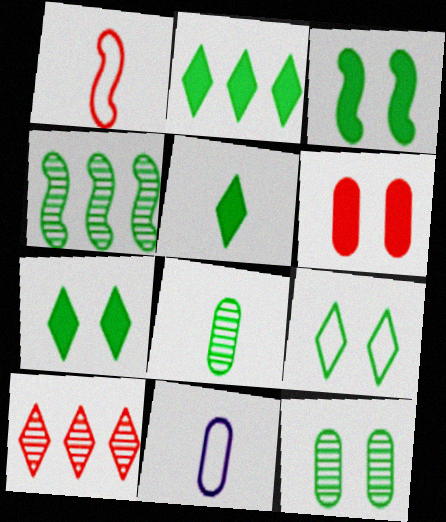[[1, 6, 10], 
[2, 5, 7], 
[3, 9, 12], 
[3, 10, 11]]